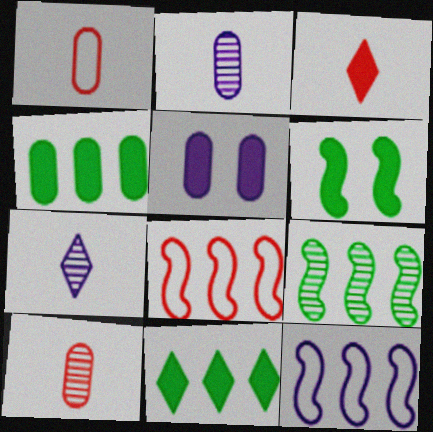[[5, 7, 12]]